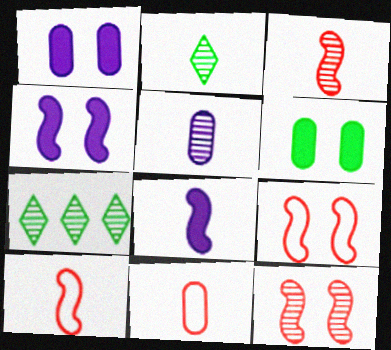[[1, 7, 10], 
[2, 3, 5], 
[2, 8, 11], 
[4, 7, 11], 
[5, 7, 12]]